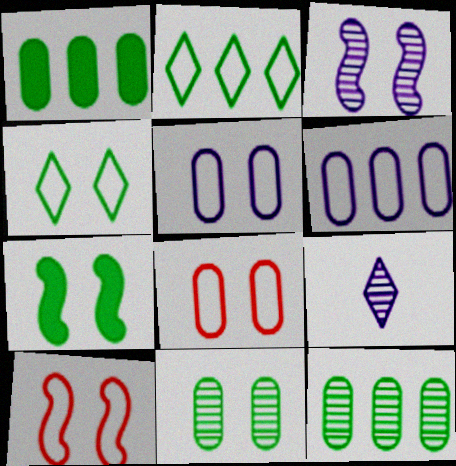[[1, 9, 10], 
[3, 7, 10], 
[4, 5, 10], 
[4, 7, 11]]